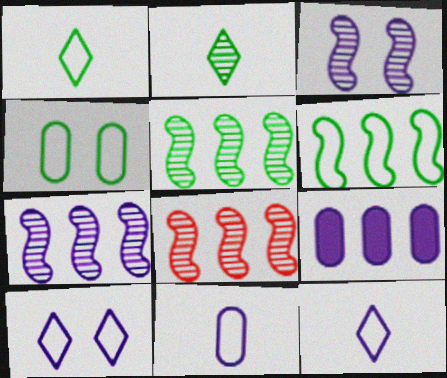[[1, 4, 6], 
[3, 9, 12], 
[5, 7, 8]]